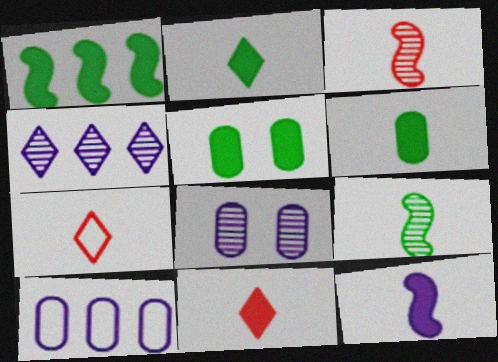[[1, 2, 5], 
[1, 7, 8], 
[6, 11, 12]]